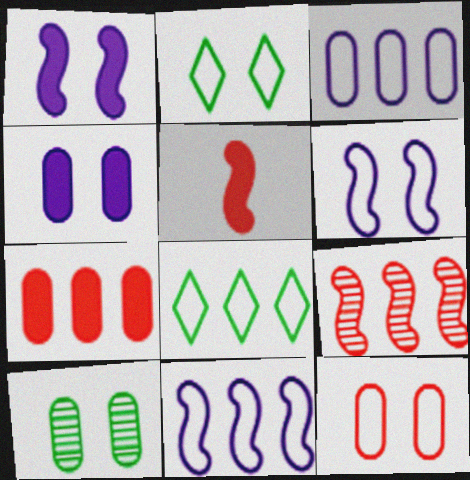[[2, 6, 12], 
[4, 10, 12]]